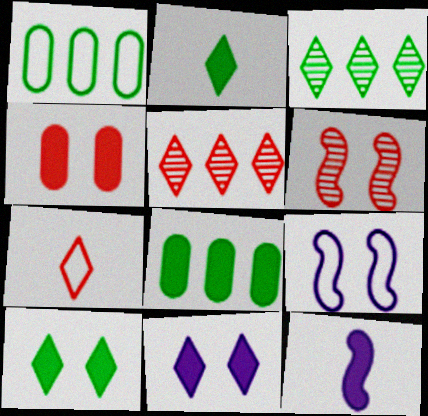[[1, 7, 9], 
[3, 7, 11]]